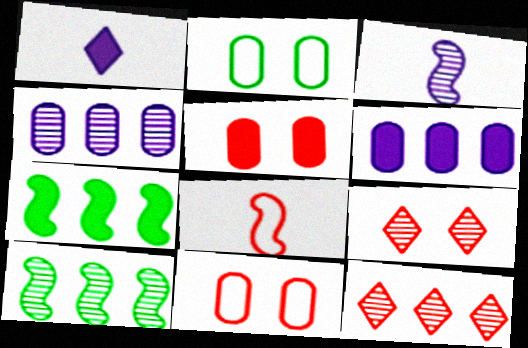[[1, 5, 7], 
[1, 10, 11], 
[4, 10, 12], 
[5, 8, 12]]